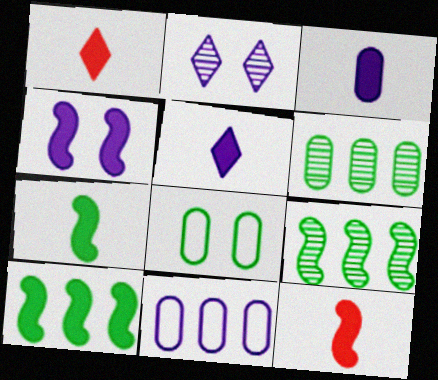[[1, 3, 7], 
[4, 10, 12]]